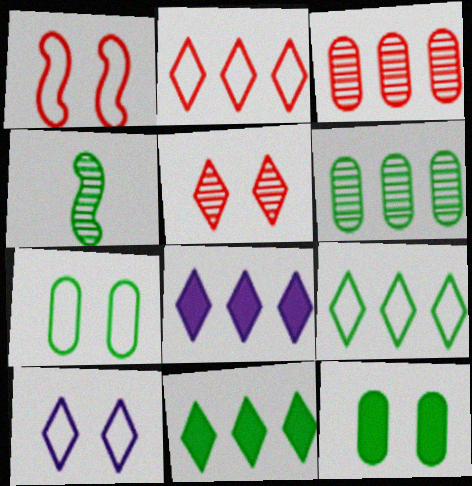[[1, 7, 10], 
[4, 7, 11], 
[4, 9, 12]]